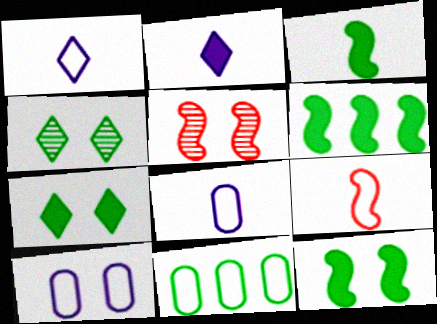[[2, 5, 11], 
[3, 4, 11], 
[3, 6, 12], 
[5, 7, 10]]